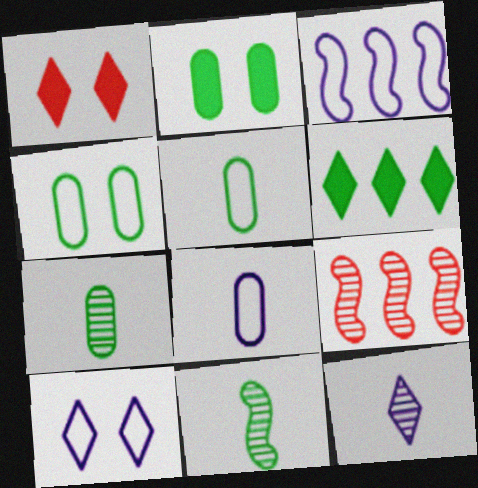[[1, 3, 7], 
[3, 8, 10], 
[4, 6, 11]]